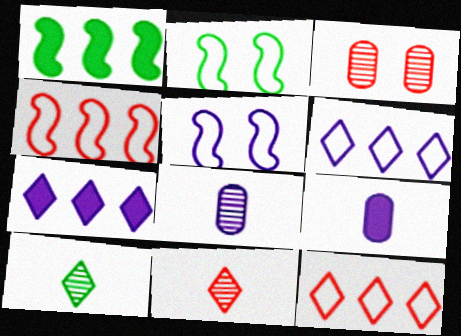[[5, 7, 8]]